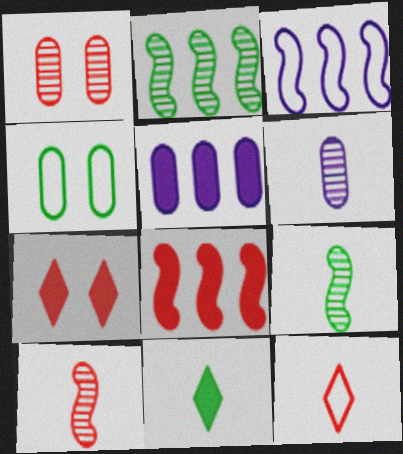[[1, 3, 11], 
[1, 8, 12], 
[2, 3, 8], 
[2, 4, 11], 
[3, 4, 12]]